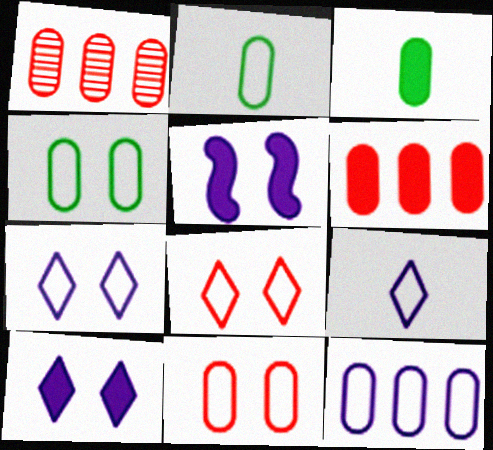[[2, 11, 12]]